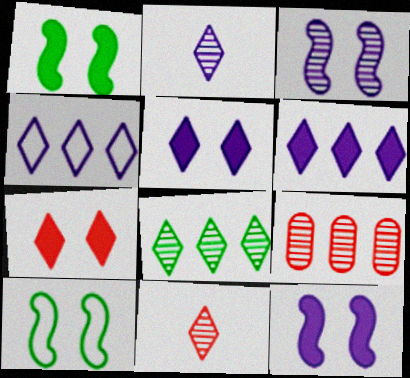[[2, 4, 5]]